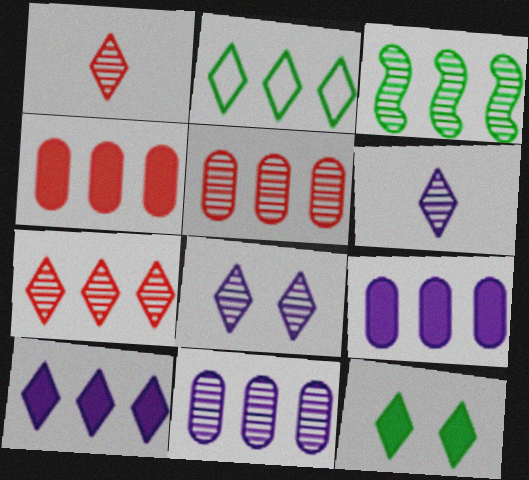[[2, 7, 10], 
[3, 7, 11]]